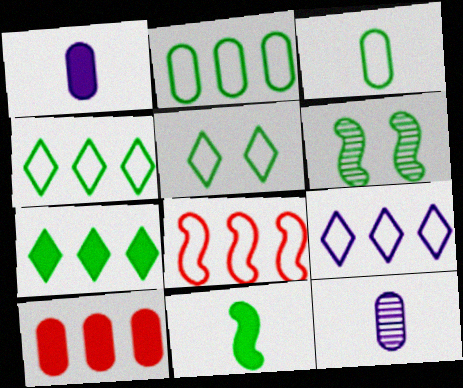[[2, 8, 9], 
[3, 6, 7]]